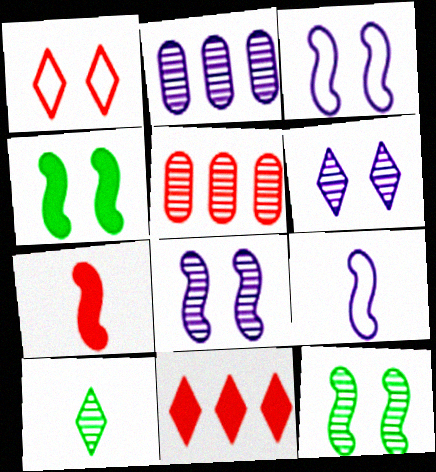[[1, 5, 7], 
[5, 8, 10]]